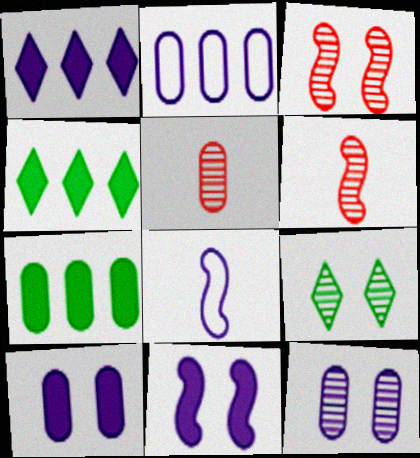[[1, 8, 12], 
[3, 9, 12]]